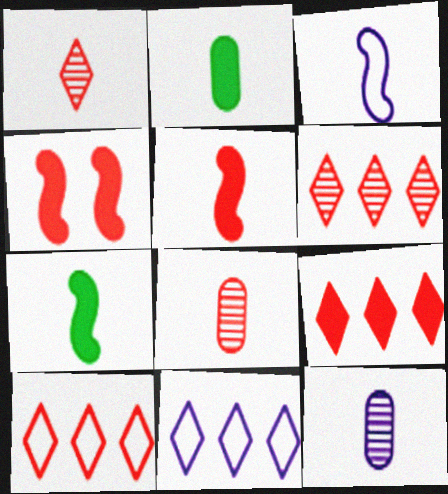[[1, 2, 3], 
[4, 8, 10], 
[6, 9, 10]]